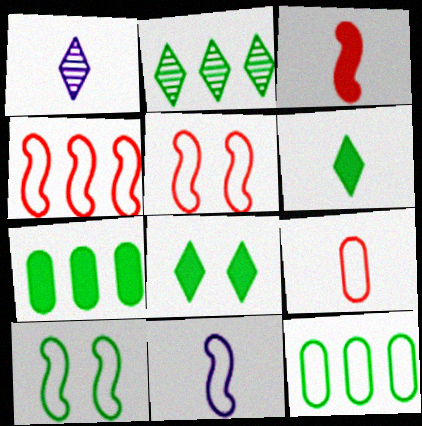[[1, 5, 7], 
[4, 10, 11]]